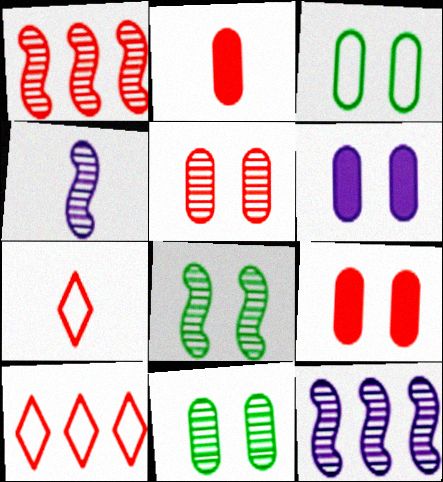[[1, 4, 8], 
[1, 7, 9], 
[3, 5, 6]]